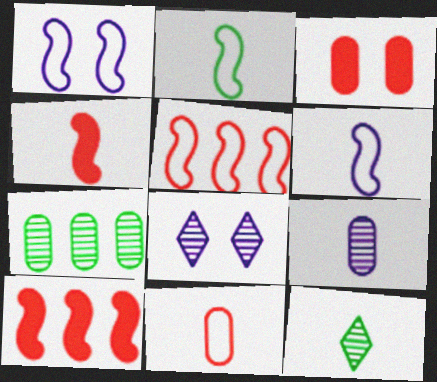[[1, 2, 5]]